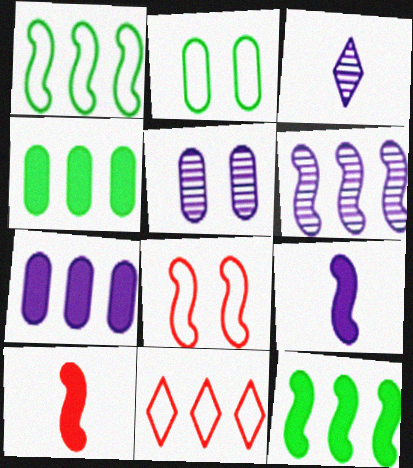[[3, 4, 8], 
[3, 5, 6], 
[4, 6, 11]]